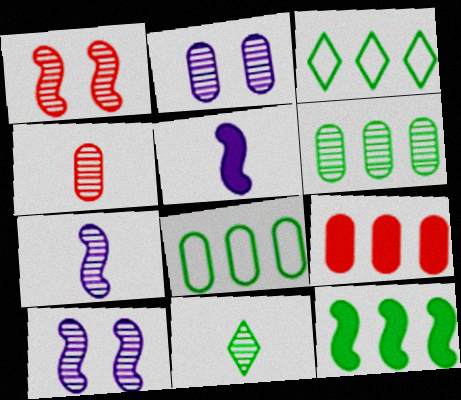[[2, 4, 6], 
[3, 6, 12], 
[4, 7, 11]]